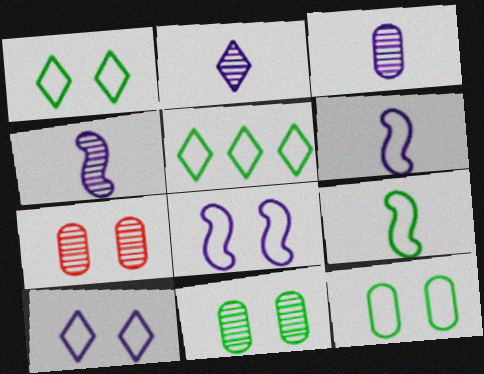[[2, 3, 4], 
[5, 9, 12]]